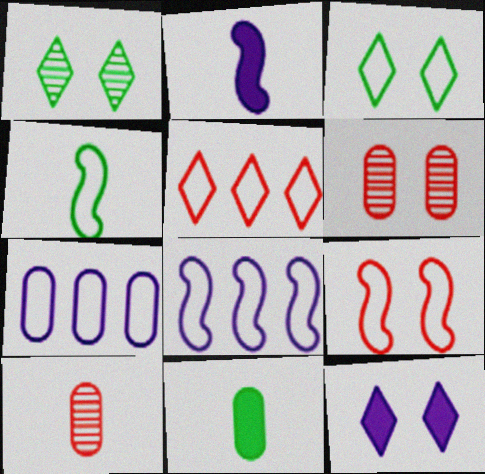[[4, 8, 9], 
[6, 7, 11]]